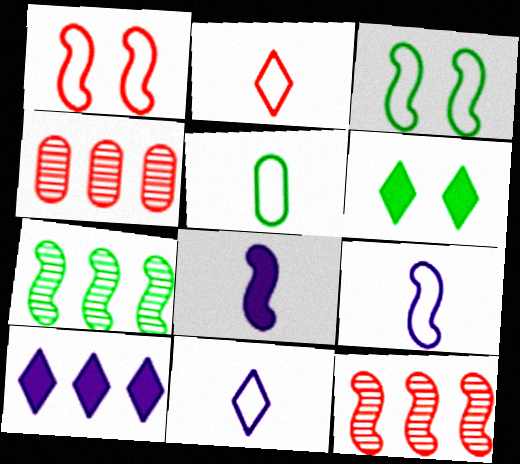[[1, 7, 8], 
[2, 5, 9], 
[3, 8, 12], 
[4, 6, 9], 
[5, 6, 7]]